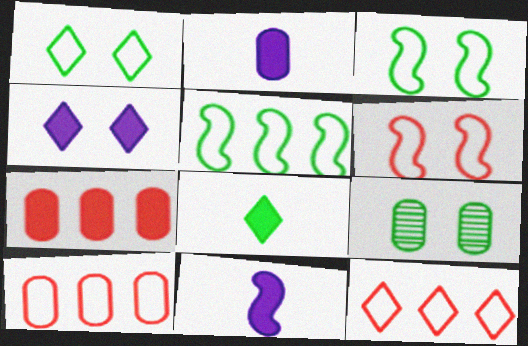[[2, 9, 10], 
[4, 6, 9], 
[5, 8, 9], 
[9, 11, 12]]